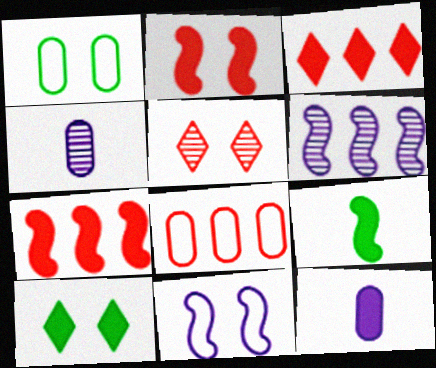[[7, 10, 12]]